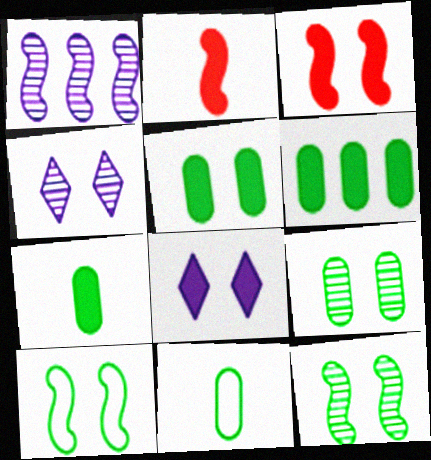[[1, 2, 10], 
[2, 6, 8], 
[3, 5, 8], 
[5, 6, 7], 
[6, 9, 11]]